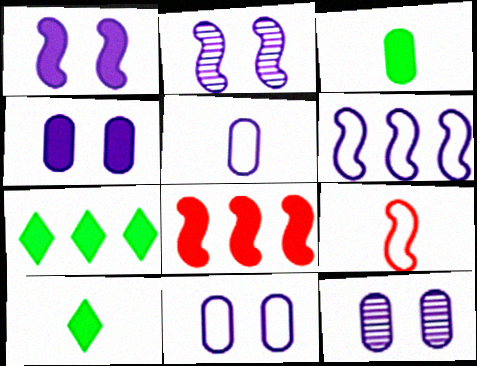[[4, 8, 10], 
[4, 11, 12], 
[7, 9, 12]]